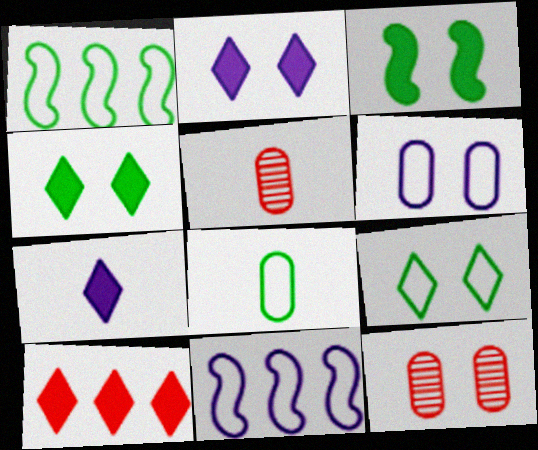[[1, 2, 5], 
[1, 7, 12], 
[1, 8, 9], 
[4, 5, 11], 
[4, 7, 10]]